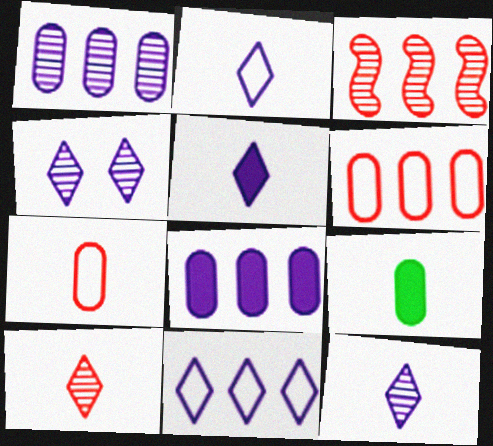[[2, 5, 12], 
[4, 5, 11]]